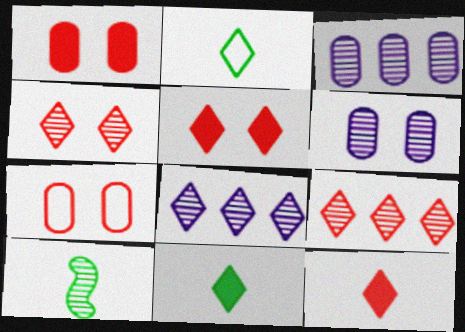[[2, 5, 8], 
[3, 4, 10], 
[6, 9, 10]]